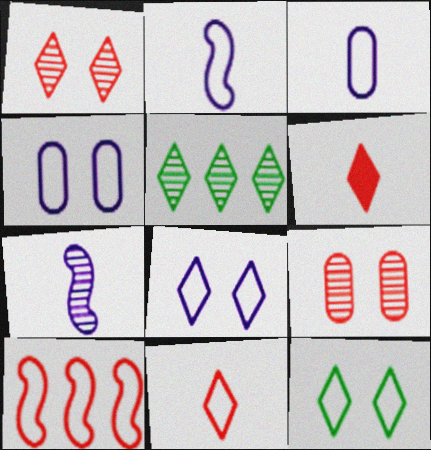[[3, 10, 12], 
[5, 6, 8], 
[5, 7, 9], 
[6, 9, 10]]